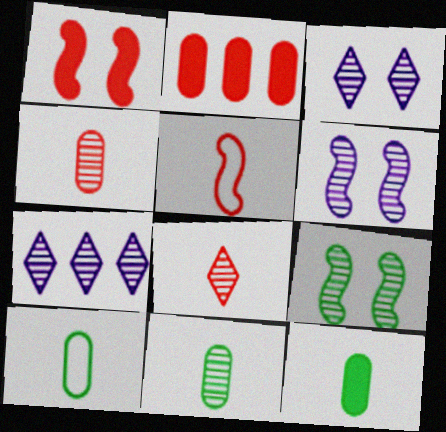[[1, 7, 10], 
[4, 7, 9], 
[10, 11, 12]]